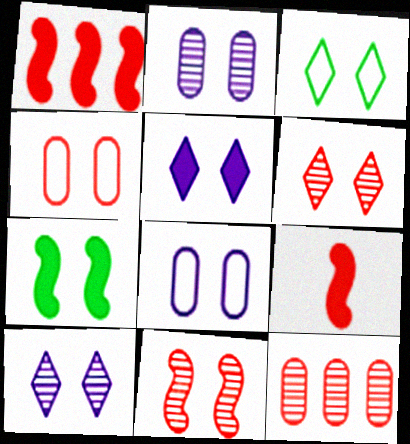[[3, 5, 6], 
[4, 7, 10], 
[6, 7, 8]]